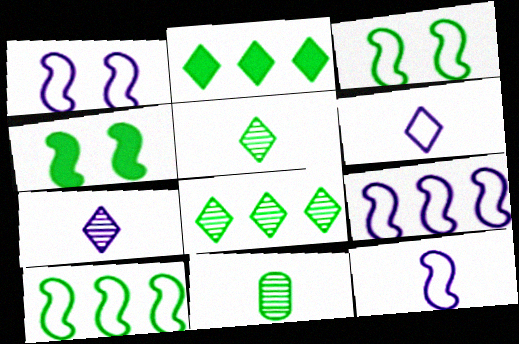[[1, 9, 12], 
[2, 3, 11]]